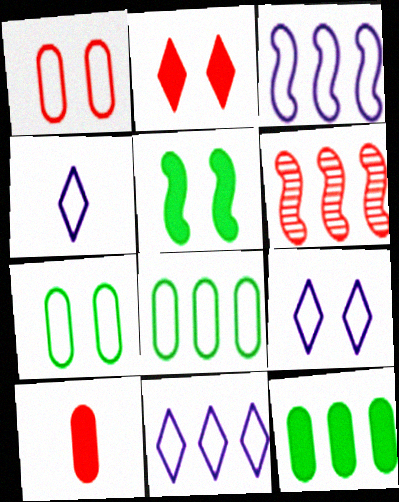[[4, 9, 11], 
[6, 11, 12]]